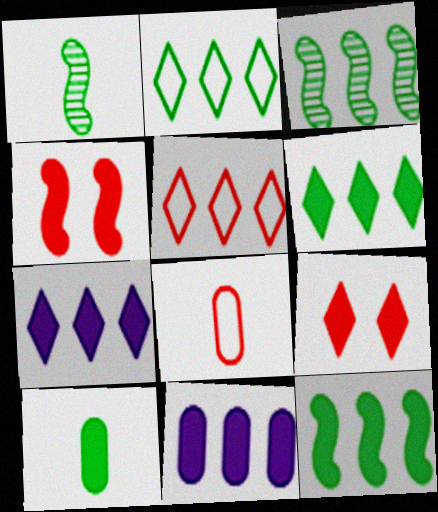[[3, 5, 11], 
[4, 7, 10]]